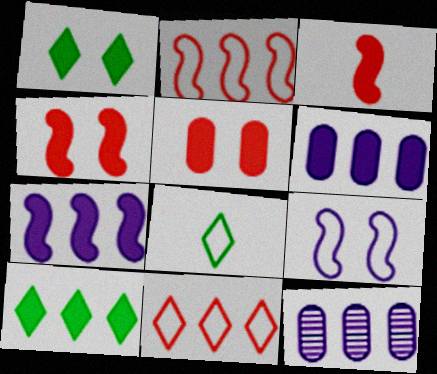[[1, 3, 6], 
[2, 10, 12], 
[4, 8, 12]]